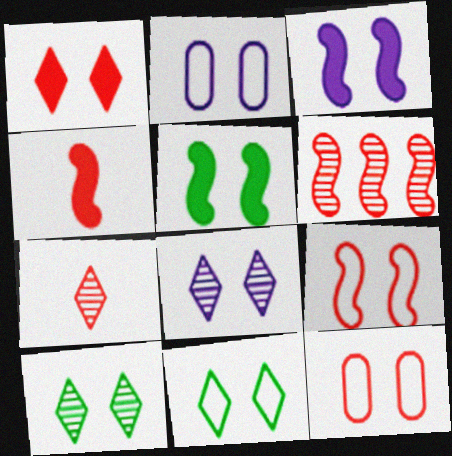[[1, 8, 11], 
[2, 3, 8], 
[2, 9, 11], 
[3, 10, 12], 
[4, 6, 9], 
[5, 8, 12]]